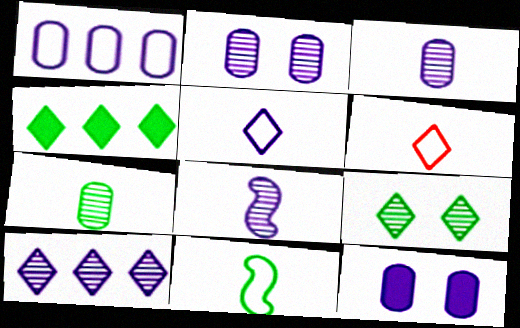[[1, 3, 12], 
[2, 8, 10]]